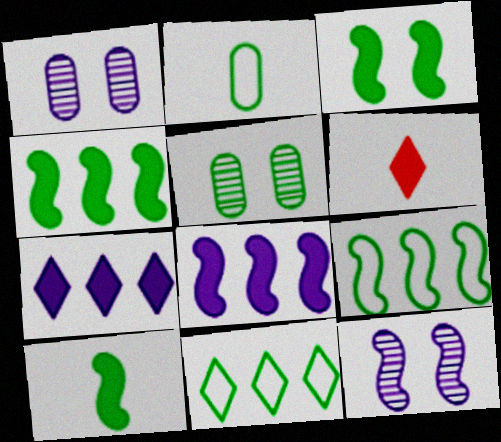[[1, 6, 9], 
[3, 4, 10], 
[5, 10, 11]]